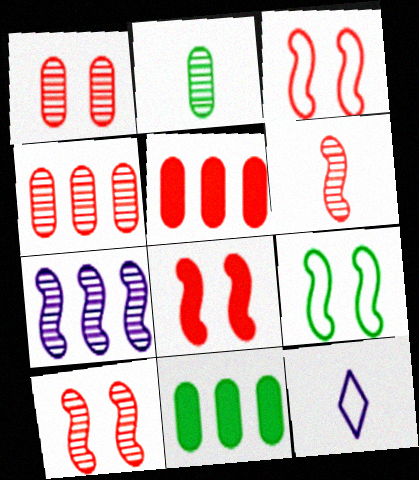[[3, 8, 10], 
[10, 11, 12]]